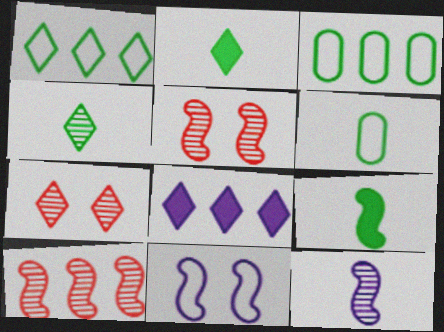[[3, 8, 10], 
[4, 6, 9], 
[5, 6, 8], 
[9, 10, 11]]